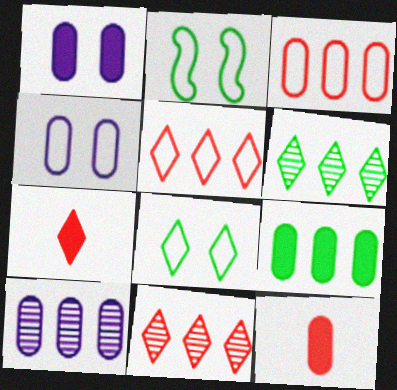[[1, 9, 12], 
[2, 7, 10], 
[3, 9, 10]]